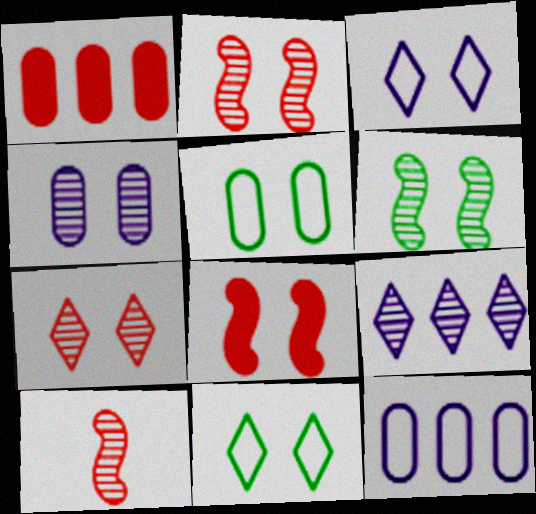[[4, 6, 7], 
[4, 8, 11]]